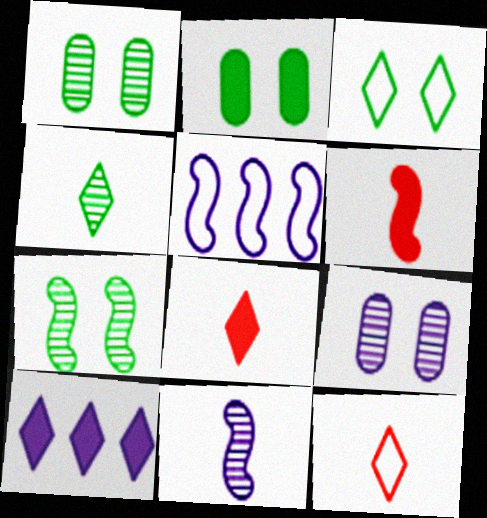[[1, 5, 8], 
[2, 3, 7], 
[2, 6, 10], 
[5, 6, 7]]